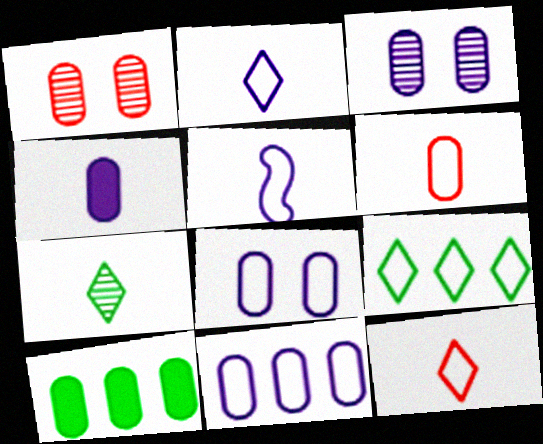[[3, 4, 11], 
[3, 6, 10]]